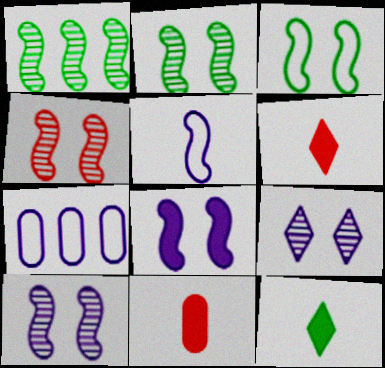[[2, 4, 10], 
[2, 6, 7], 
[3, 4, 8], 
[4, 7, 12]]